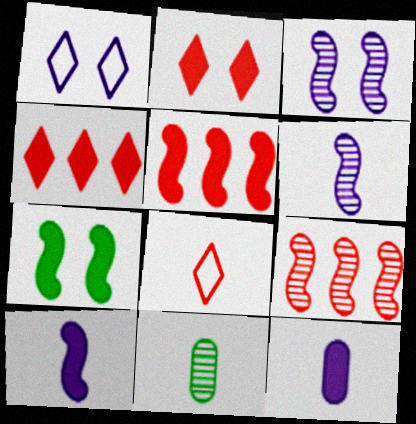[[1, 5, 11], 
[4, 7, 12], 
[5, 7, 10], 
[8, 10, 11]]